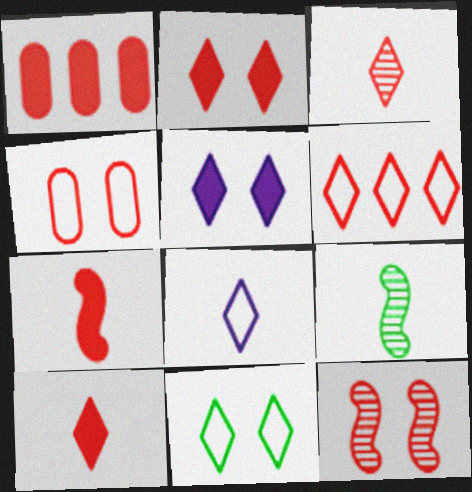[[1, 2, 7], 
[2, 3, 6], 
[2, 4, 12], 
[6, 8, 11]]